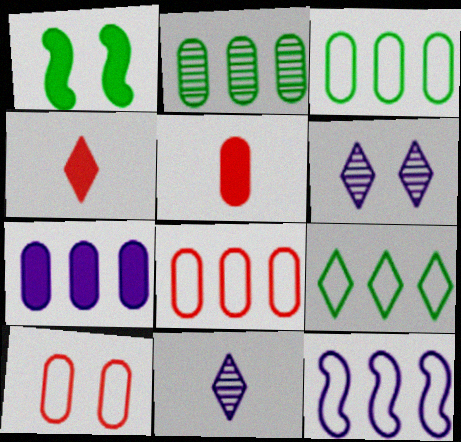[[1, 4, 7], 
[1, 6, 10], 
[1, 8, 11], 
[2, 7, 8], 
[4, 6, 9], 
[8, 9, 12]]